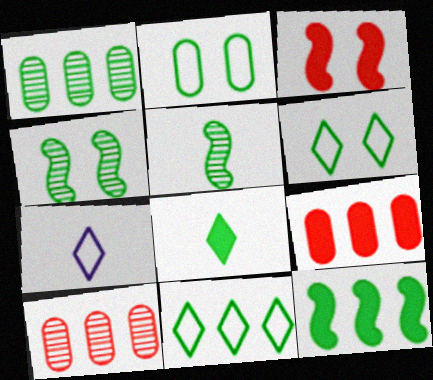[[1, 3, 7], 
[1, 11, 12], 
[4, 7, 9]]